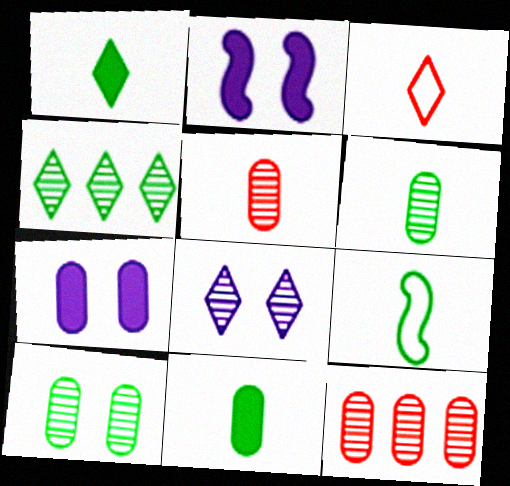[[1, 6, 9]]